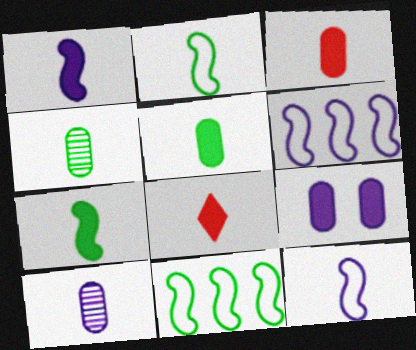[[1, 5, 8], 
[2, 8, 10], 
[4, 8, 12]]